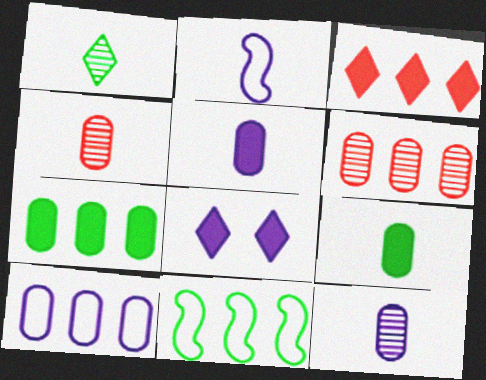[[4, 8, 11], 
[6, 7, 10]]